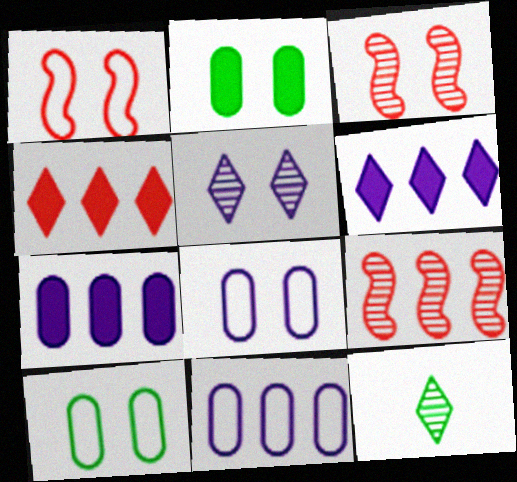[[1, 2, 5], 
[1, 7, 12]]